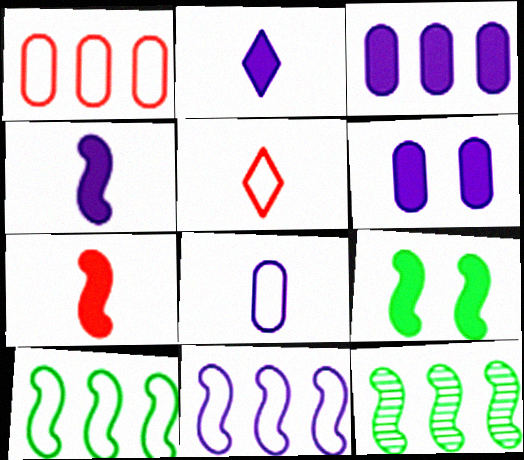[[5, 6, 12]]